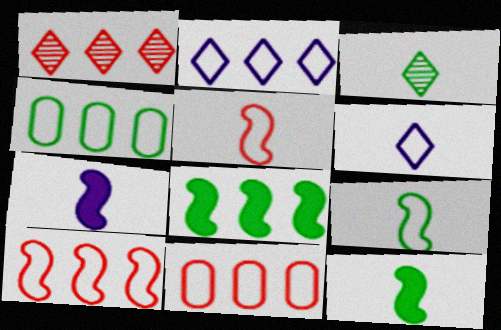[[2, 4, 10]]